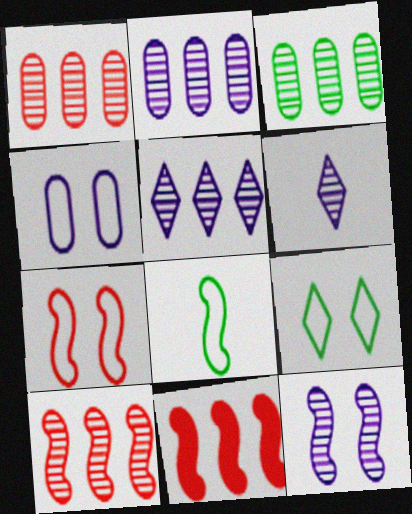[[1, 2, 3], 
[2, 6, 12], 
[3, 5, 10], 
[4, 7, 9], 
[8, 11, 12]]